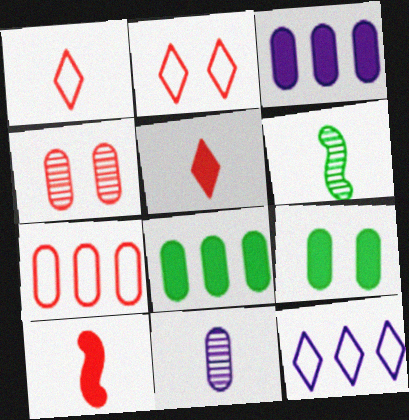[[2, 3, 6], 
[7, 9, 11]]